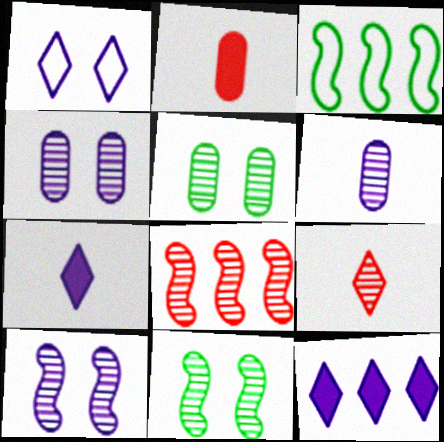[]